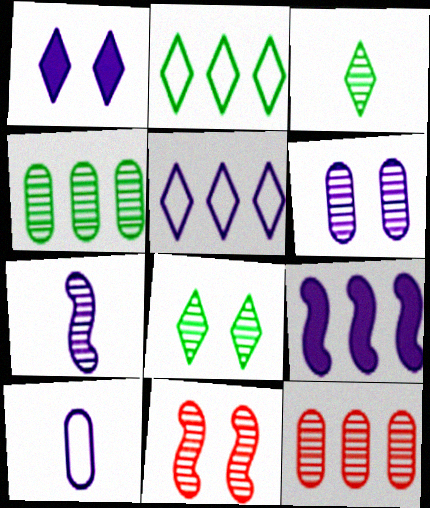[[2, 9, 12], 
[6, 8, 11], 
[7, 8, 12]]